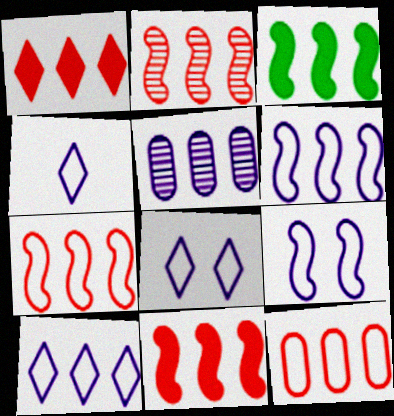[[1, 2, 12], 
[2, 3, 6], 
[2, 7, 11], 
[4, 8, 10]]